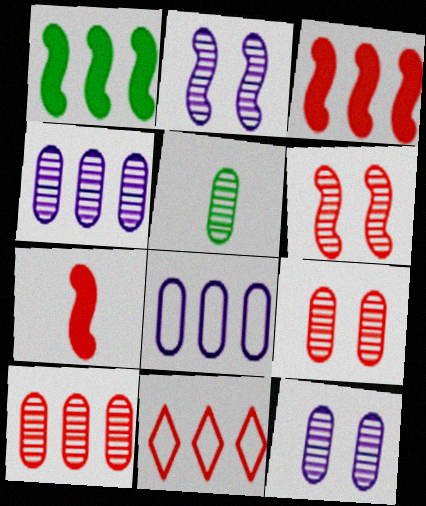[[1, 4, 11], 
[3, 10, 11], 
[4, 5, 9], 
[5, 10, 12], 
[7, 9, 11]]